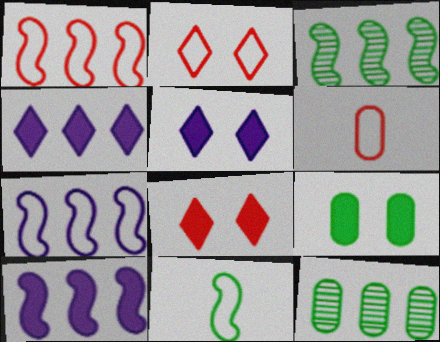[[1, 2, 6], 
[1, 3, 10], 
[1, 4, 12], 
[3, 5, 6]]